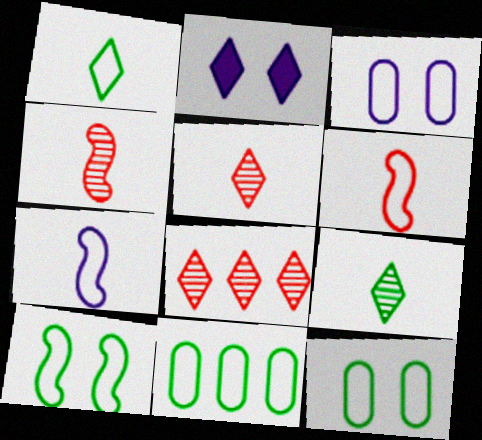[[1, 2, 8], 
[1, 10, 11], 
[2, 4, 11]]